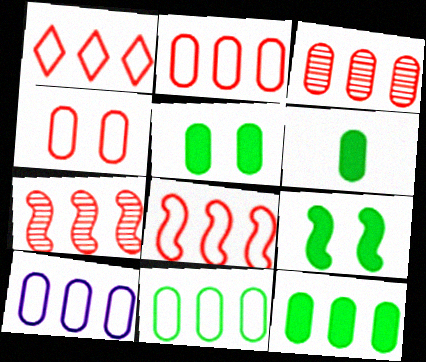[[1, 2, 8], 
[2, 10, 11], 
[3, 10, 12], 
[5, 6, 12]]